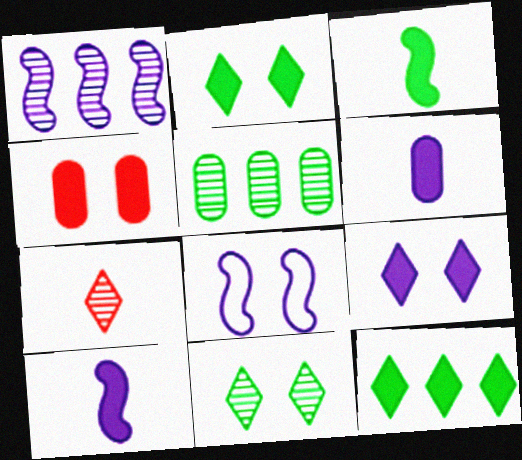[[1, 8, 10], 
[4, 8, 11], 
[4, 10, 12]]